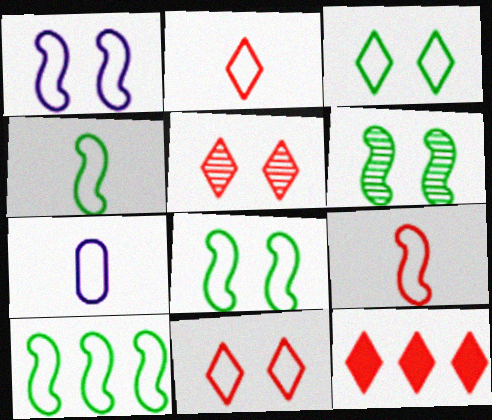[[1, 9, 10], 
[2, 4, 7], 
[2, 5, 12], 
[4, 8, 10], 
[6, 7, 12], 
[7, 10, 11]]